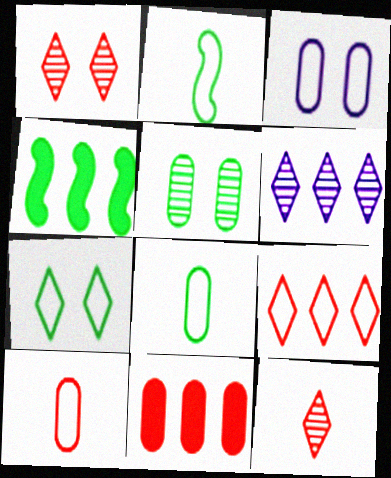[[2, 3, 9], 
[3, 4, 12]]